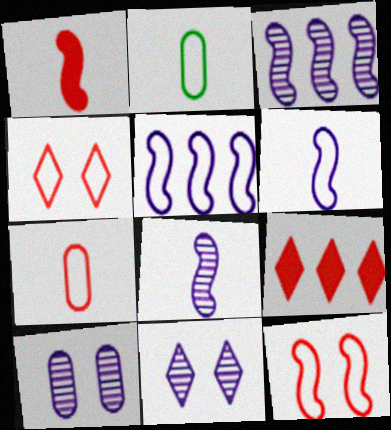[[2, 4, 5]]